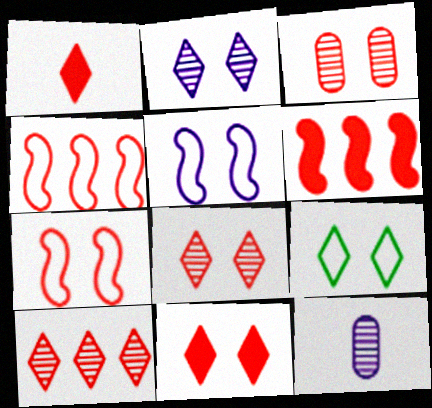[[1, 3, 4], 
[2, 9, 11], 
[3, 7, 11], 
[6, 9, 12]]